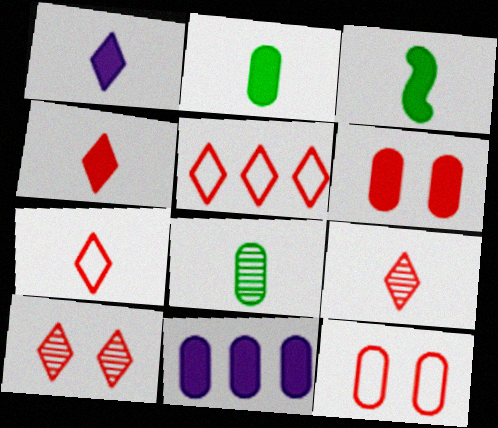[[2, 6, 11], 
[4, 5, 10], 
[4, 7, 9], 
[8, 11, 12]]